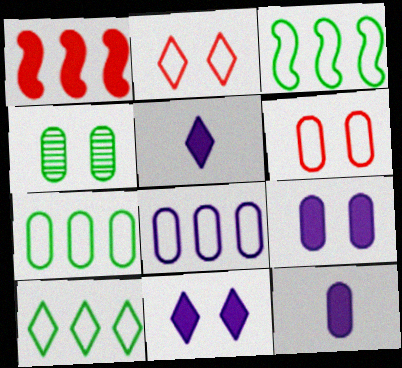[[3, 7, 10], 
[4, 6, 9]]